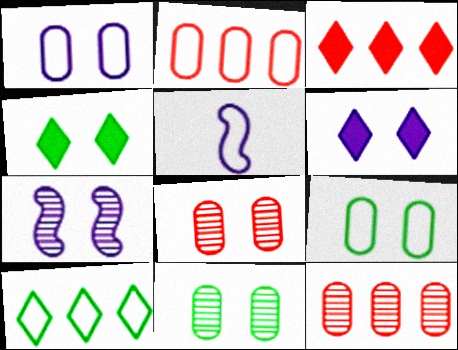[[1, 6, 7], 
[3, 5, 11], 
[4, 5, 12]]